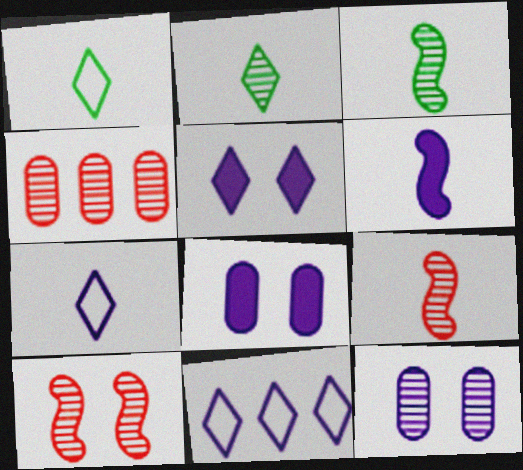[[6, 11, 12]]